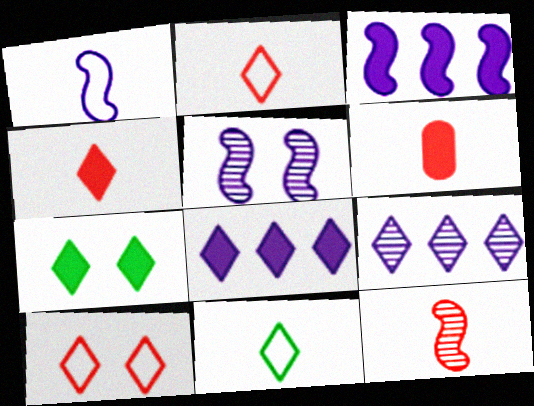[[1, 3, 5], 
[2, 6, 12], 
[2, 7, 9], 
[3, 6, 7], 
[4, 7, 8]]